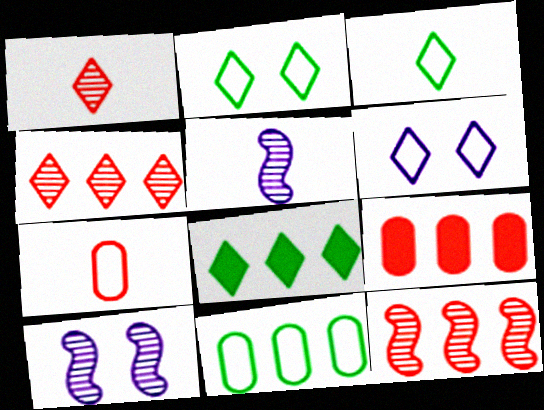[[1, 6, 8], 
[2, 5, 9], 
[3, 9, 10], 
[7, 8, 10]]